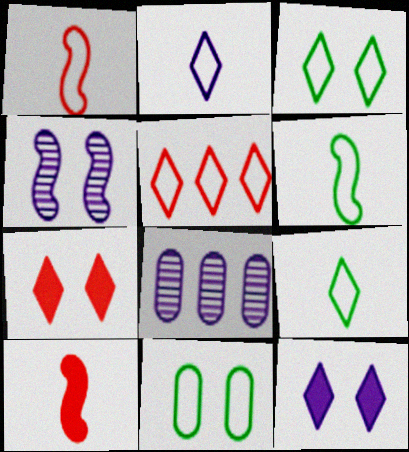[[2, 3, 5], 
[3, 8, 10], 
[4, 7, 11], 
[6, 7, 8]]